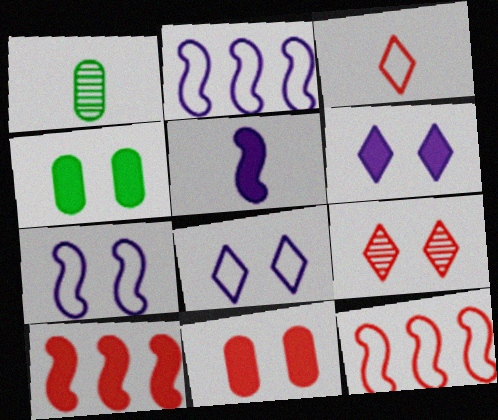[[1, 3, 5], 
[1, 6, 12], 
[1, 8, 10], 
[4, 7, 9]]